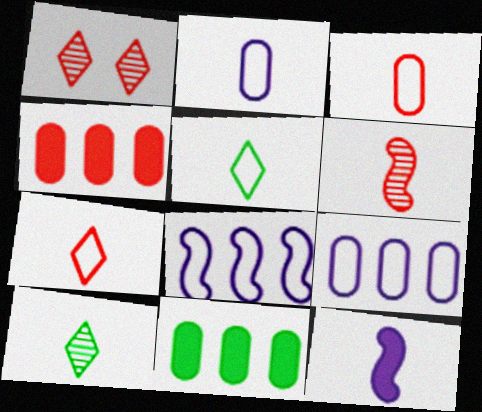[[3, 10, 12]]